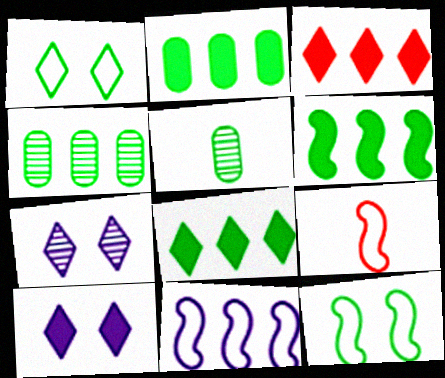[[1, 5, 6], 
[2, 6, 8], 
[2, 7, 9], 
[3, 4, 11], 
[4, 9, 10], 
[5, 8, 12], 
[9, 11, 12]]